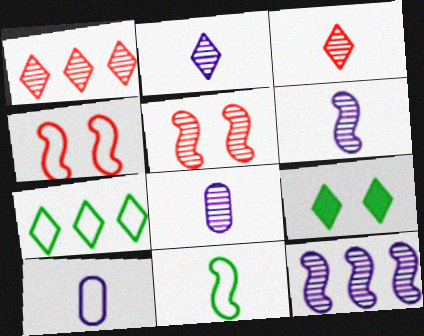[[2, 6, 8], 
[4, 7, 10]]